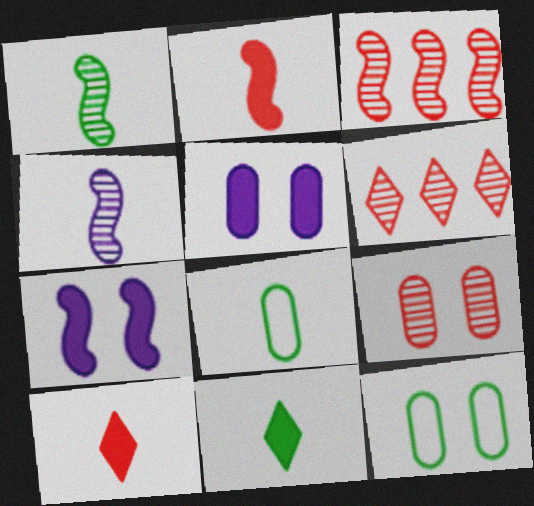[[1, 8, 11], 
[4, 8, 10], 
[5, 9, 12], 
[6, 7, 8]]